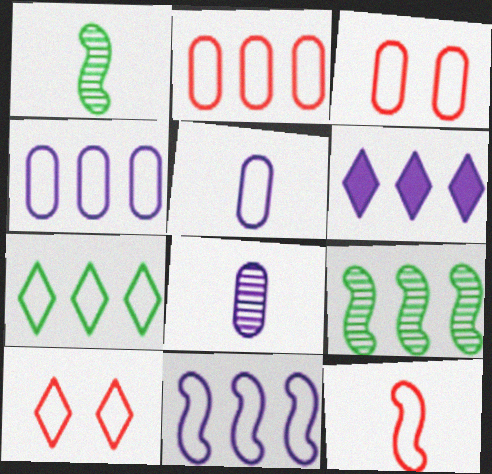[[1, 3, 6], 
[2, 6, 9], 
[2, 7, 11], 
[2, 10, 12]]